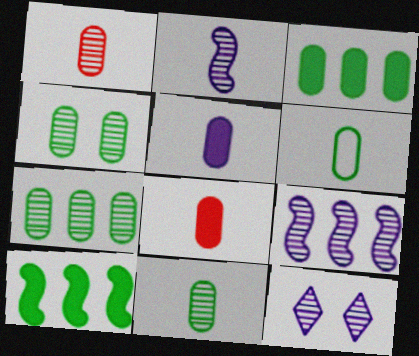[[1, 5, 6], 
[3, 4, 6], 
[4, 7, 11]]